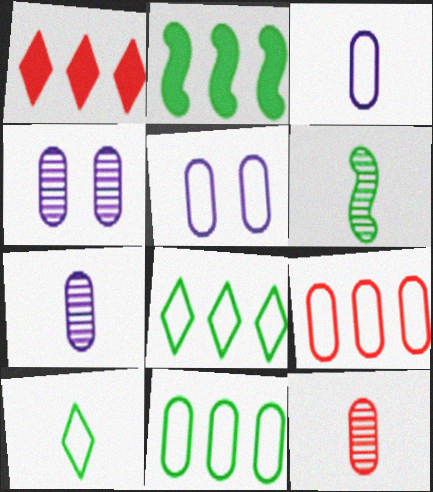[[1, 5, 6]]